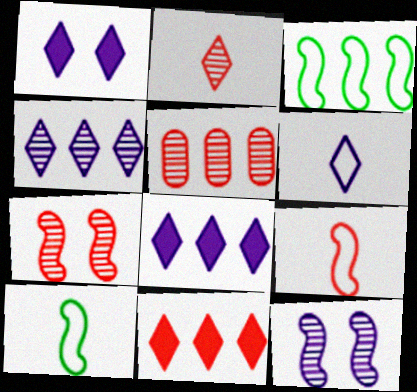[[1, 4, 6], 
[1, 5, 10], 
[2, 5, 7], 
[3, 5, 8]]